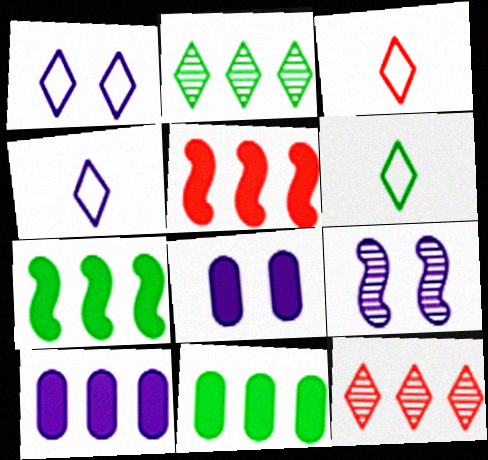[[1, 8, 9], 
[3, 4, 6], 
[3, 9, 11], 
[4, 9, 10]]